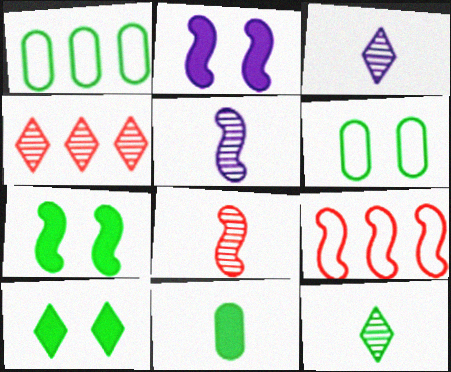[[1, 7, 12], 
[5, 7, 9]]